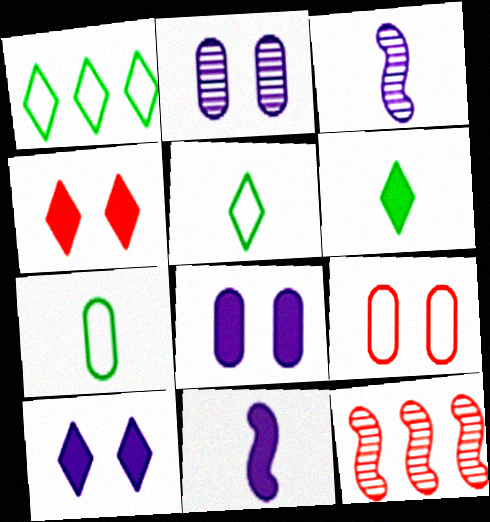[[5, 8, 12], 
[7, 10, 12]]